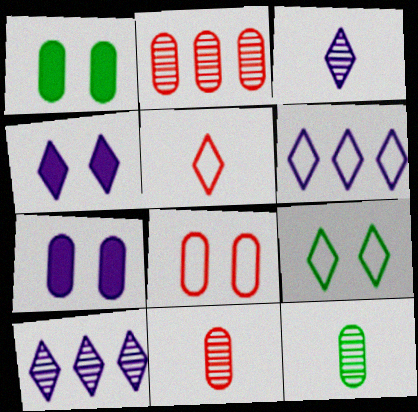[[3, 4, 6], 
[5, 6, 9]]